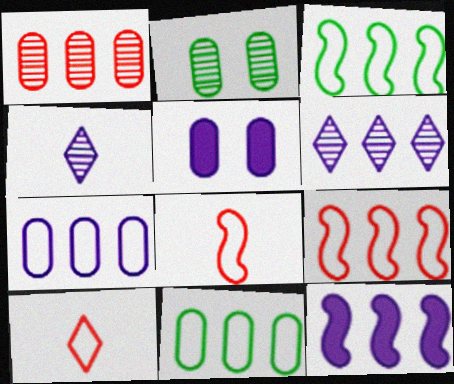[[2, 10, 12], 
[6, 7, 12]]